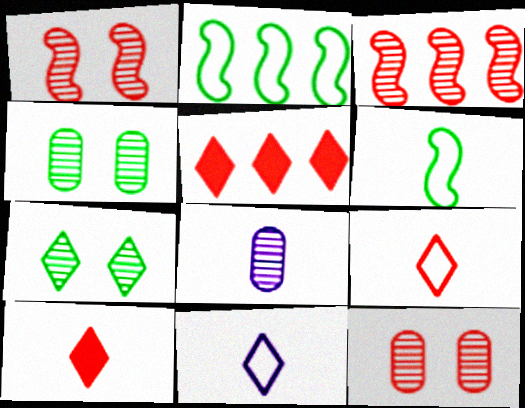[[3, 7, 8], 
[5, 7, 11], 
[6, 8, 10]]